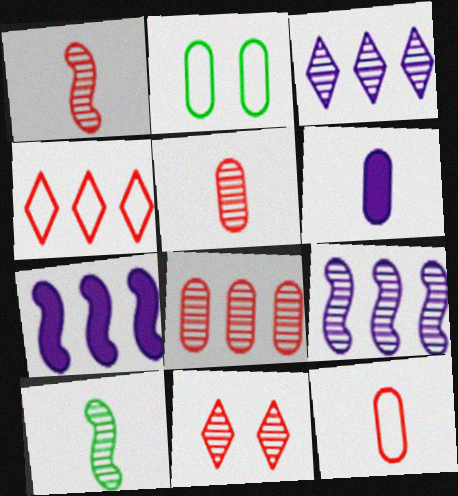[[1, 8, 11], 
[2, 6, 8]]